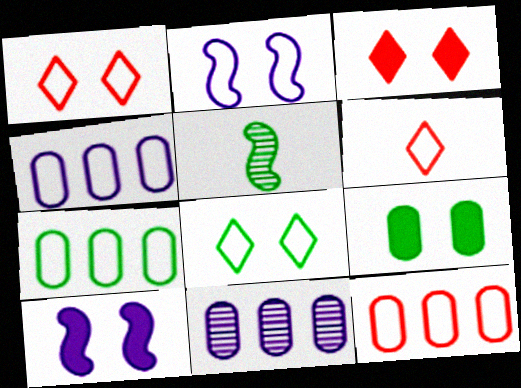[[2, 6, 7], 
[3, 4, 5], 
[3, 9, 10], 
[4, 7, 12]]